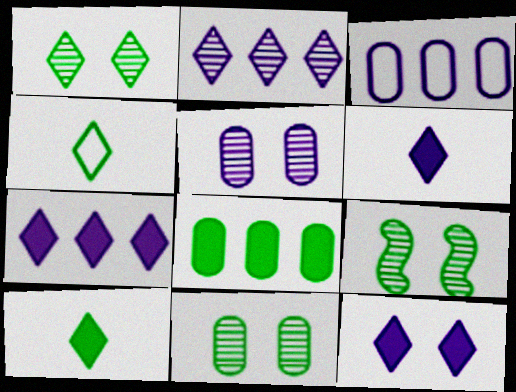[[1, 9, 11], 
[4, 8, 9], 
[6, 7, 12]]